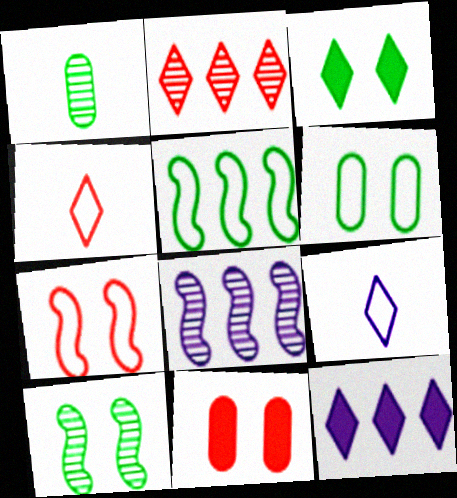[[1, 3, 5], 
[1, 7, 12], 
[2, 3, 9], 
[3, 6, 10]]